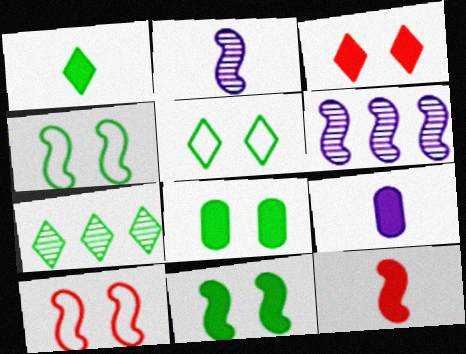[[1, 5, 7], 
[1, 9, 12], 
[4, 6, 12], 
[7, 9, 10]]